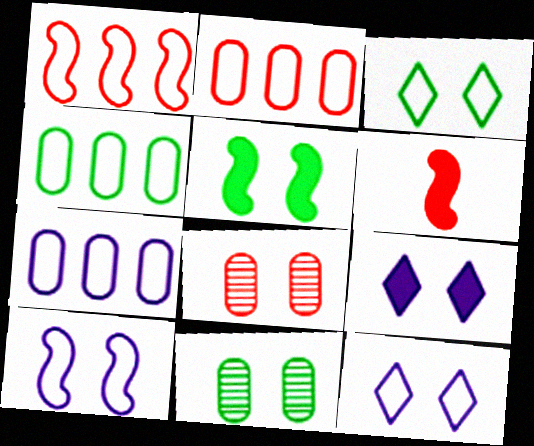[[2, 4, 7], 
[3, 5, 11], 
[5, 8, 12]]